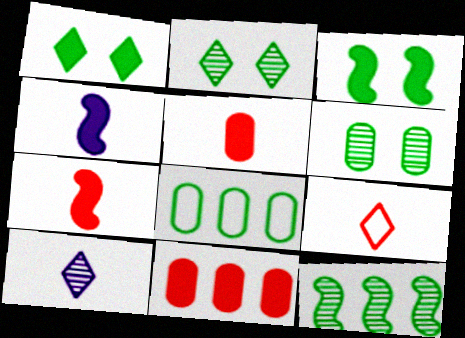[[1, 4, 11]]